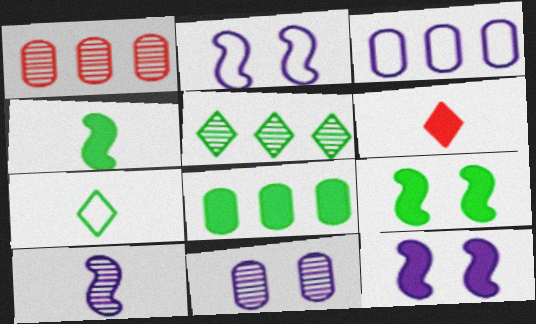[[1, 3, 8], 
[1, 7, 12], 
[6, 8, 12]]